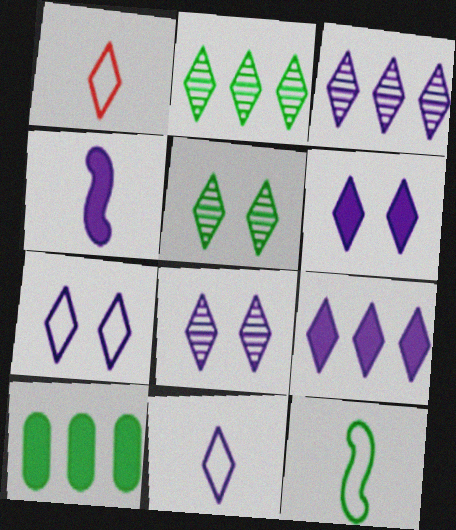[[1, 2, 6], 
[1, 5, 9], 
[3, 6, 11], 
[5, 10, 12], 
[6, 7, 8], 
[8, 9, 11]]